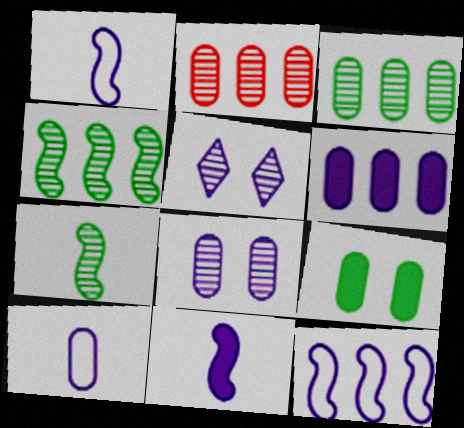[[1, 5, 6], 
[2, 5, 7], 
[2, 9, 10], 
[6, 8, 10]]